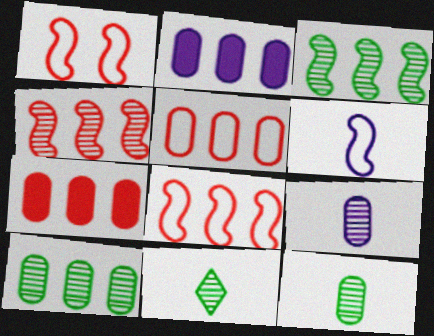[[1, 2, 11], 
[2, 5, 10]]